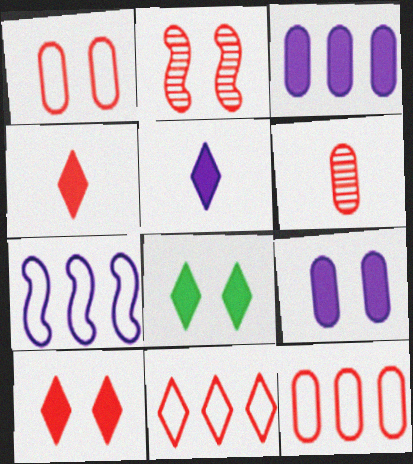[[1, 2, 10], 
[2, 4, 12], 
[6, 7, 8]]